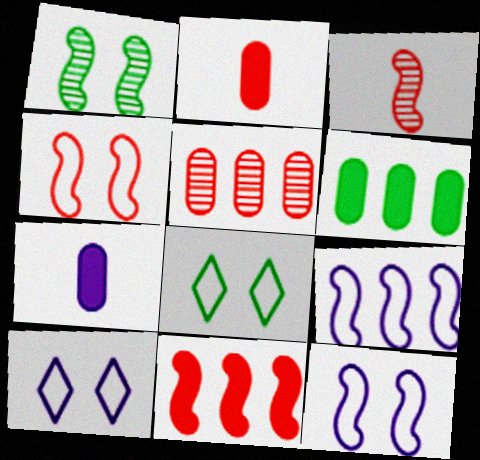[[3, 4, 11], 
[3, 6, 10]]